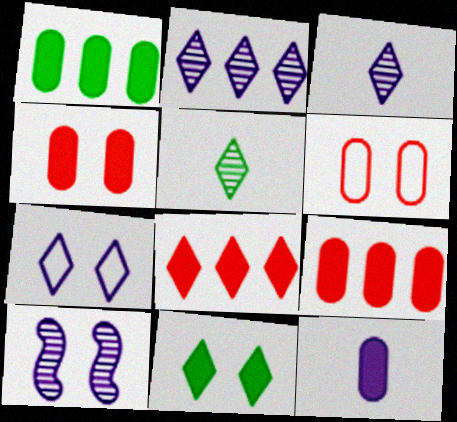[[1, 4, 12], 
[5, 7, 8], 
[6, 10, 11]]